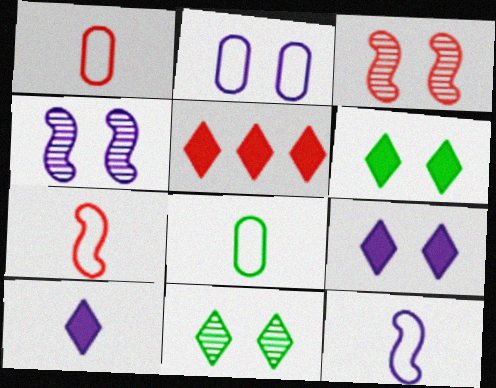[[1, 3, 5], 
[2, 3, 6], 
[2, 4, 9], 
[4, 5, 8], 
[5, 6, 10]]